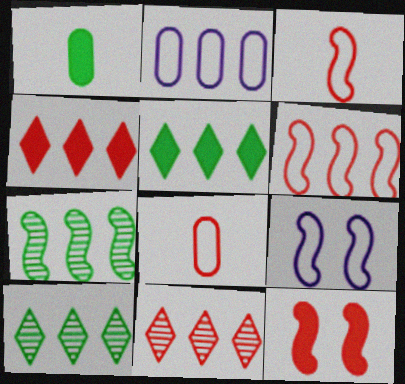[[1, 9, 11], 
[2, 4, 7], 
[8, 11, 12]]